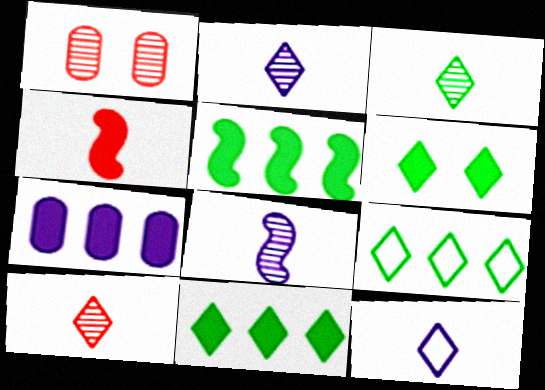[[1, 5, 12], 
[2, 3, 10], 
[3, 6, 9], 
[4, 6, 7]]